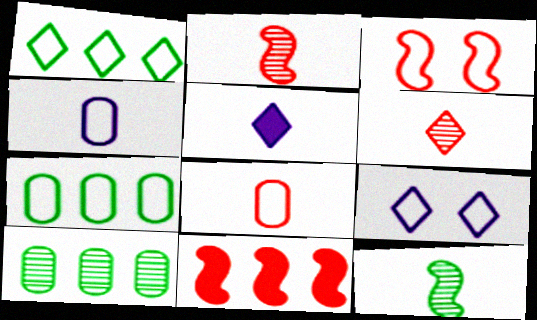[[1, 3, 4], 
[2, 3, 11], 
[3, 5, 10], 
[5, 8, 12]]